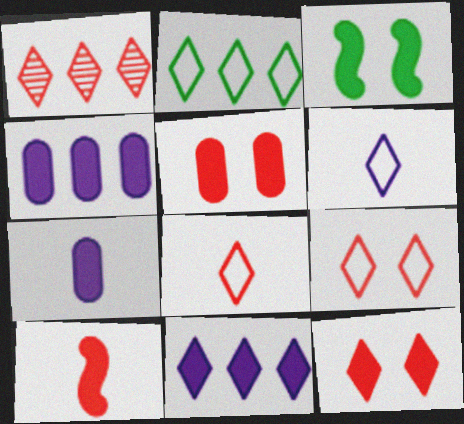[[1, 2, 11], 
[1, 8, 12], 
[2, 6, 9]]